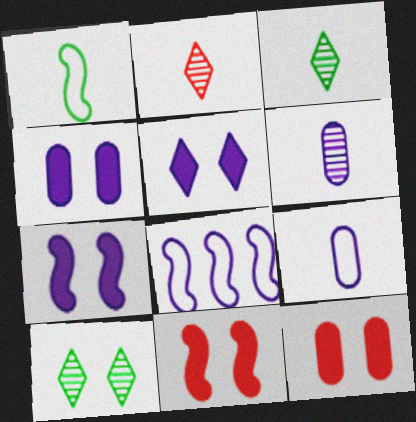[[3, 8, 12], 
[4, 5, 7], 
[5, 6, 8]]